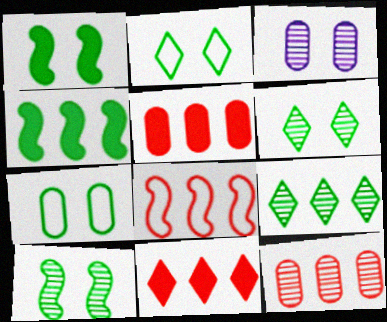[[1, 6, 7], 
[8, 11, 12]]